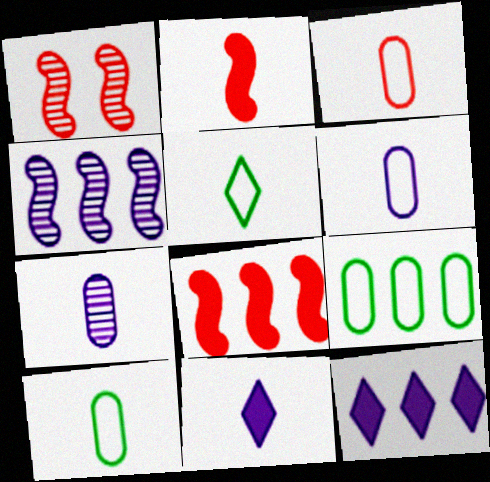[[1, 9, 11], 
[1, 10, 12], 
[2, 5, 7], 
[3, 6, 10]]